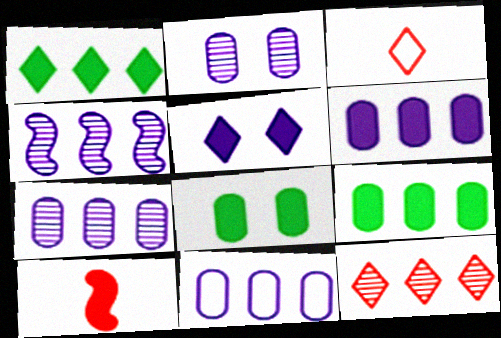[[3, 4, 8], 
[5, 9, 10], 
[6, 7, 11]]